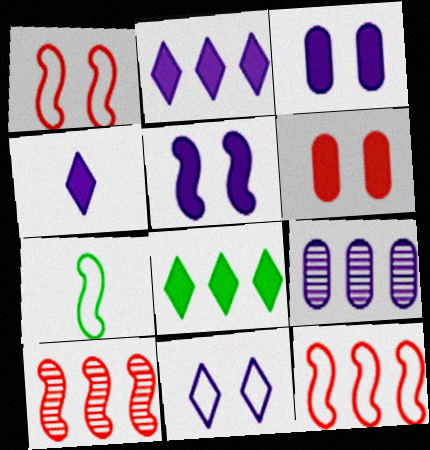[[5, 7, 10], 
[8, 9, 12]]